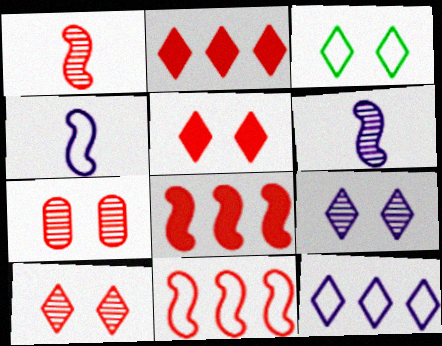[[3, 5, 9]]